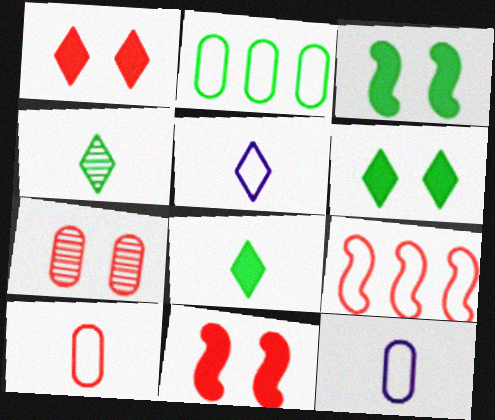[[2, 3, 4]]